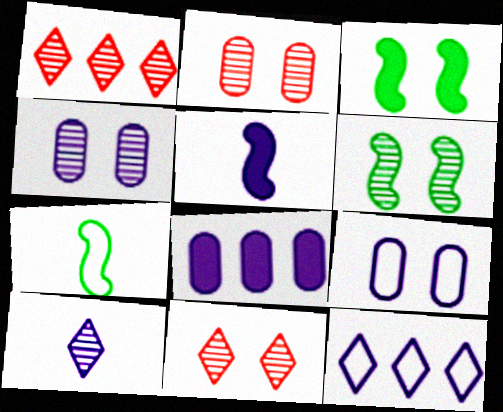[[3, 9, 11], 
[4, 5, 12], 
[4, 6, 11], 
[7, 8, 11]]